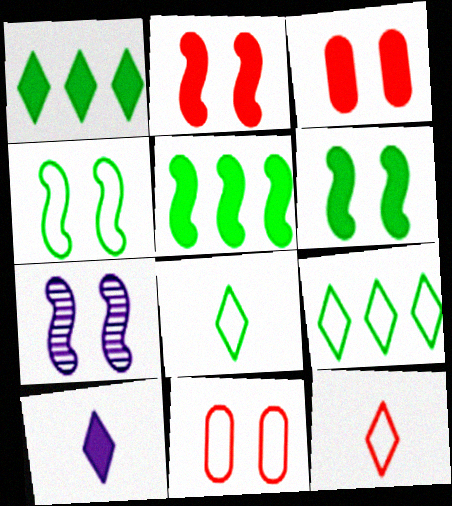[[2, 4, 7], 
[3, 5, 10]]